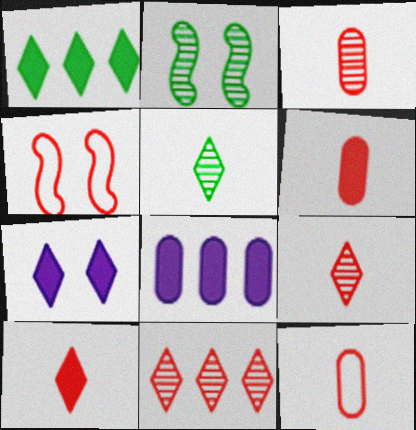[[1, 7, 10], 
[3, 6, 12], 
[4, 5, 8], 
[4, 6, 11]]